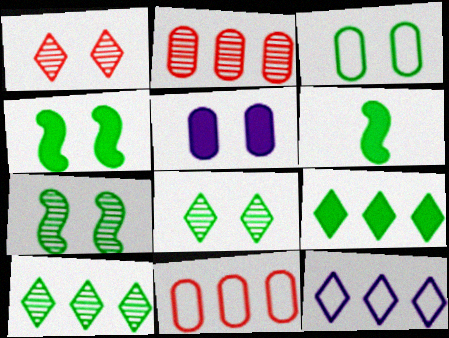[[3, 4, 8], 
[3, 6, 10]]